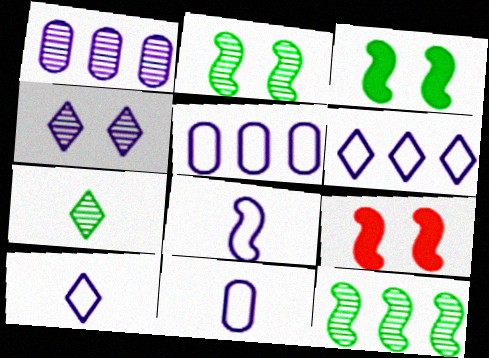[[5, 7, 9], 
[8, 9, 12], 
[8, 10, 11]]